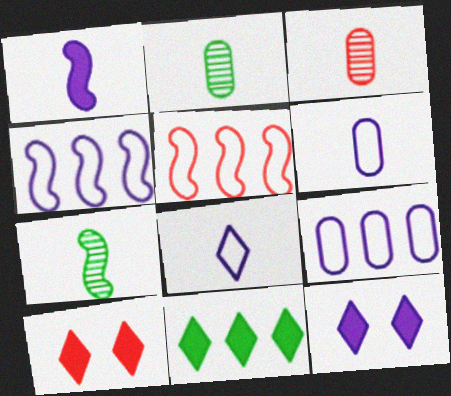[[2, 4, 10], 
[2, 5, 12], 
[3, 5, 10], 
[7, 9, 10]]